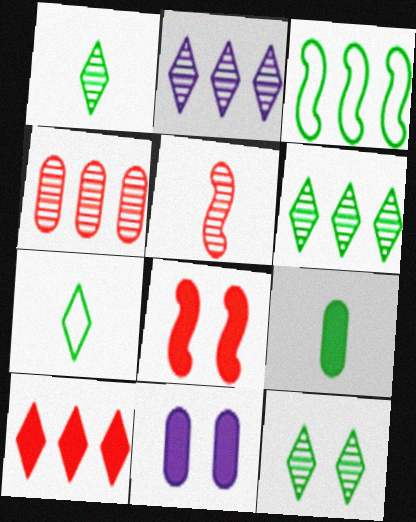[[1, 6, 12], 
[3, 9, 12]]